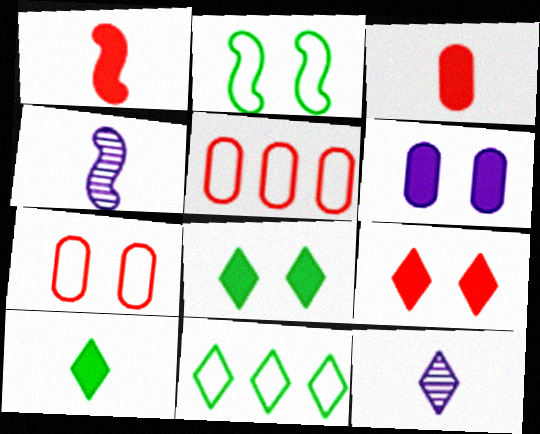[[4, 5, 8], 
[9, 11, 12]]